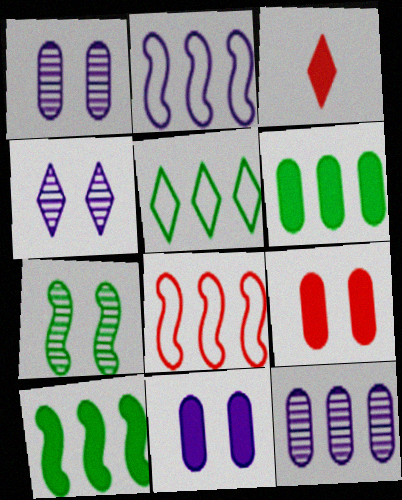[[3, 4, 5], 
[3, 10, 11]]